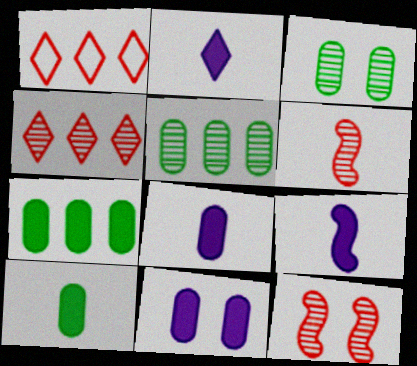[[1, 3, 9], 
[2, 8, 9]]